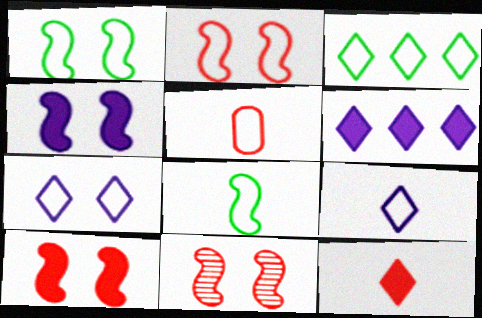[[1, 4, 11], 
[2, 10, 11], 
[5, 8, 9]]